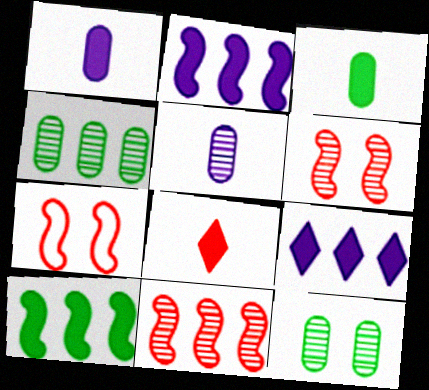[]